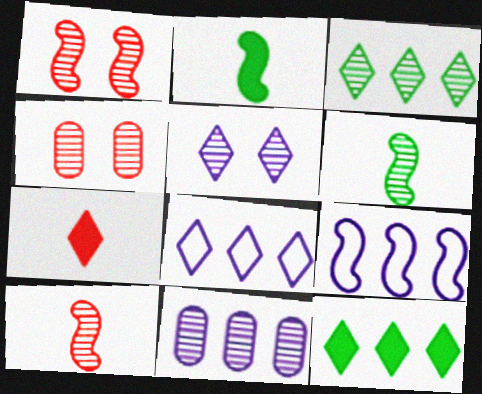[[1, 2, 9], 
[2, 4, 8]]